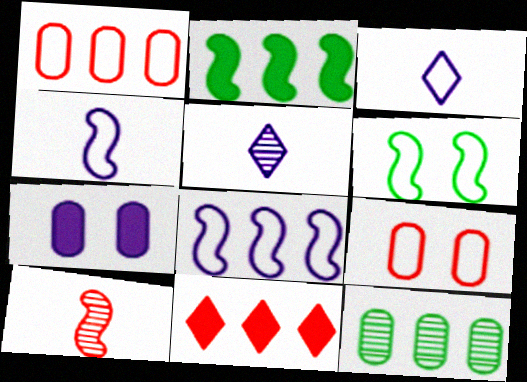[[1, 3, 6], 
[2, 5, 9], 
[5, 7, 8], 
[8, 11, 12], 
[9, 10, 11]]